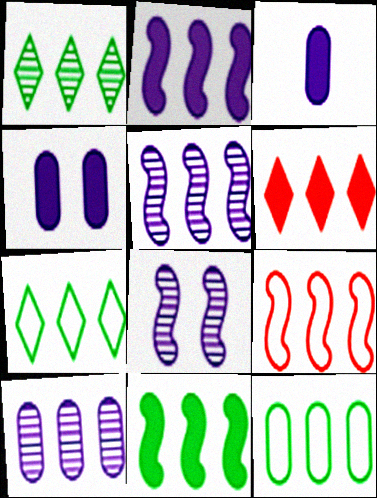[[1, 11, 12], 
[5, 6, 12], 
[5, 9, 11]]